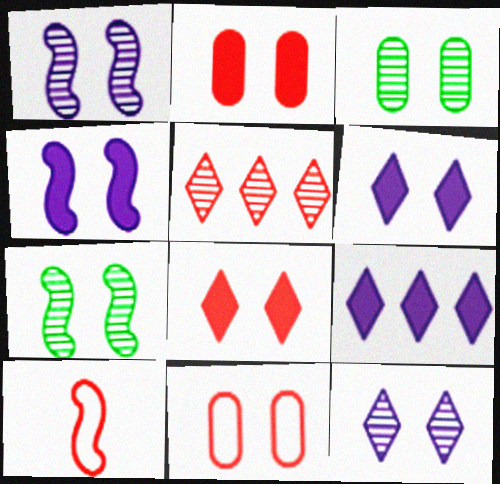[[2, 5, 10], 
[3, 9, 10], 
[6, 7, 11]]